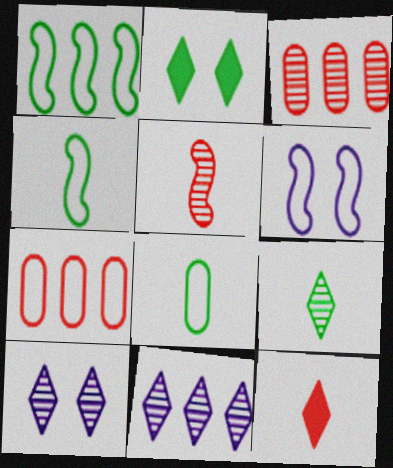[]